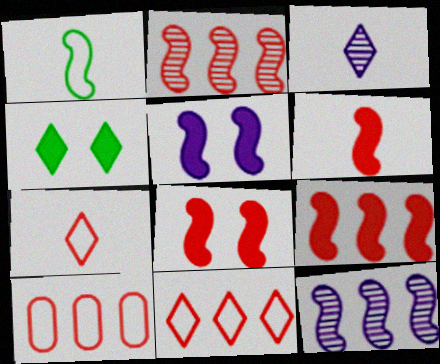[[1, 2, 5], 
[1, 8, 12], 
[3, 4, 11], 
[6, 8, 9]]